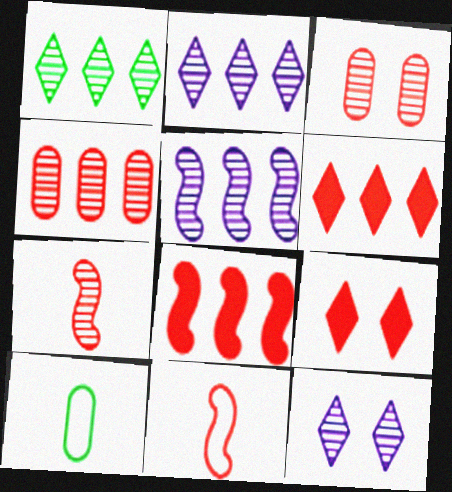[[1, 4, 5], 
[3, 6, 11], 
[4, 9, 11], 
[5, 9, 10], 
[8, 10, 12]]